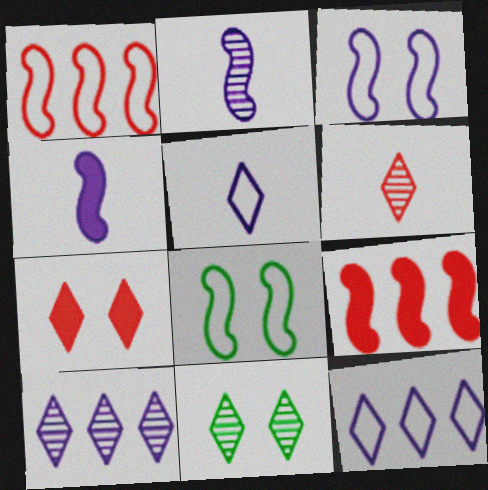[[2, 8, 9], 
[6, 10, 11]]